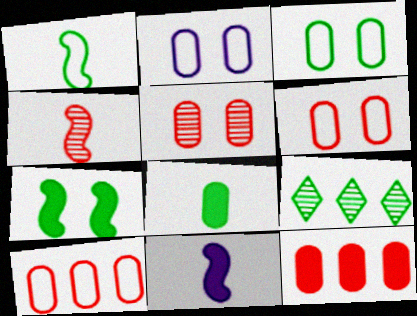[[1, 4, 11], 
[2, 3, 6], 
[6, 9, 11]]